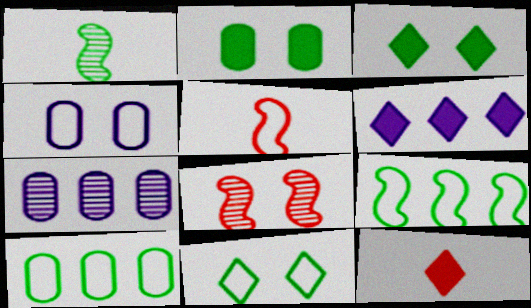[[1, 3, 10], 
[3, 4, 8], 
[3, 5, 7], 
[3, 6, 12]]